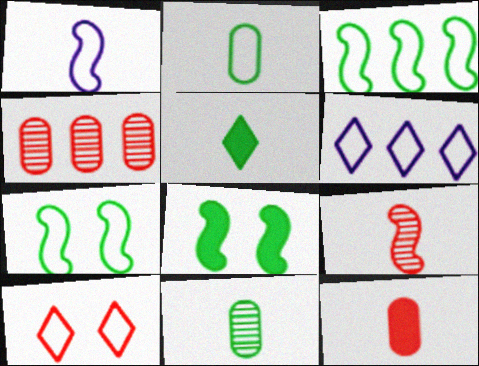[]